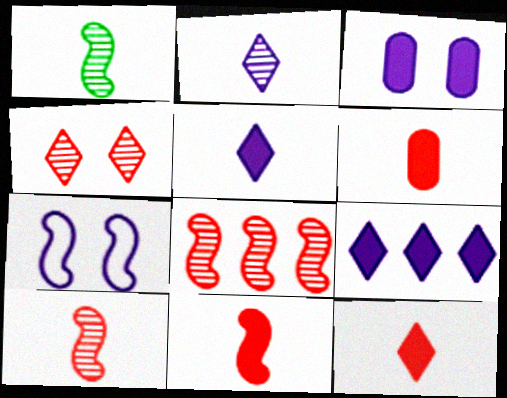[[6, 11, 12]]